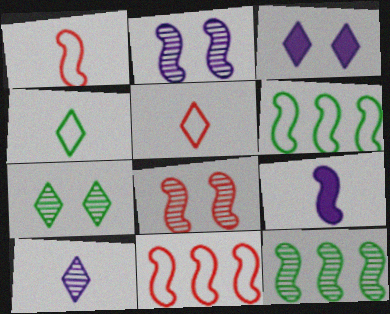[[6, 8, 9]]